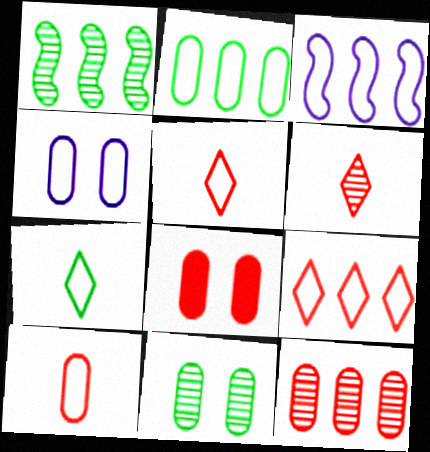[[2, 3, 9], 
[2, 4, 10], 
[4, 8, 11], 
[8, 10, 12]]